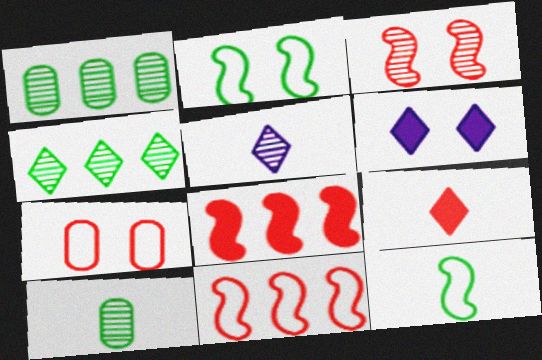[[1, 3, 5], 
[6, 10, 11]]